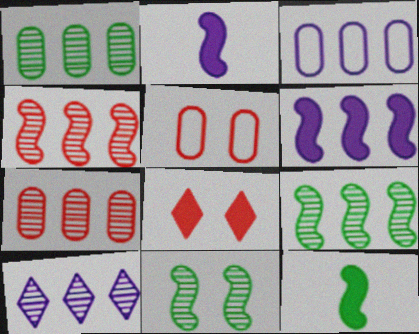[[1, 4, 10], 
[3, 6, 10], 
[5, 10, 12], 
[7, 9, 10]]